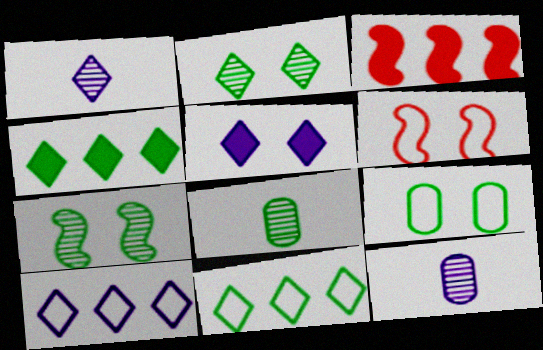[[1, 3, 9], 
[1, 5, 10], 
[4, 6, 12]]